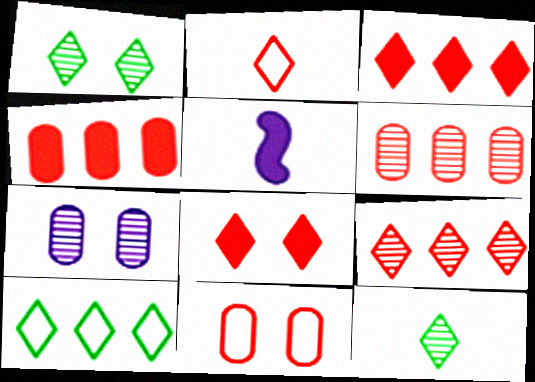[[2, 8, 9]]